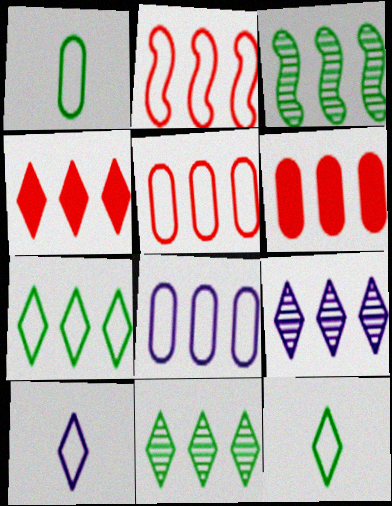[[2, 7, 8], 
[3, 4, 8], 
[4, 7, 9]]